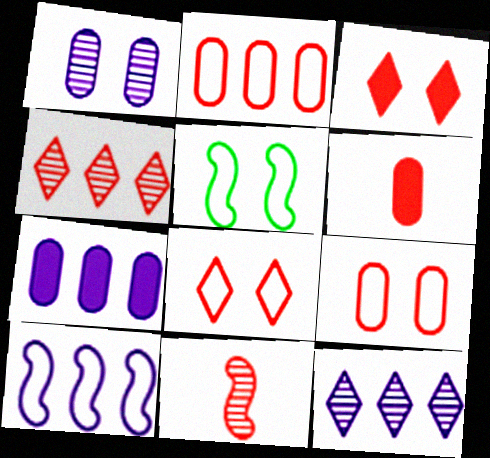[[1, 3, 5], 
[2, 3, 11], 
[5, 6, 12], 
[7, 10, 12]]